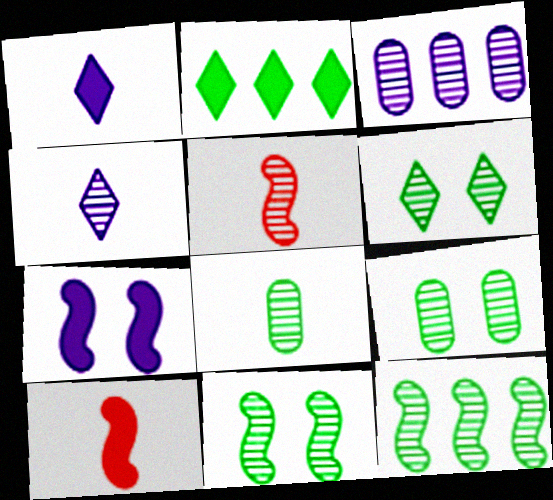[[3, 5, 6], 
[4, 5, 8], 
[6, 8, 12], 
[6, 9, 11]]